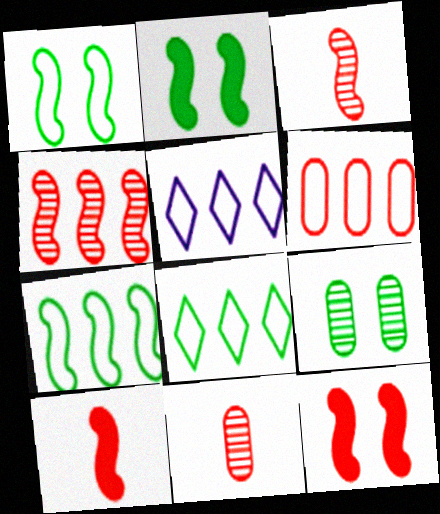[[2, 5, 11], 
[5, 6, 7], 
[5, 9, 10]]